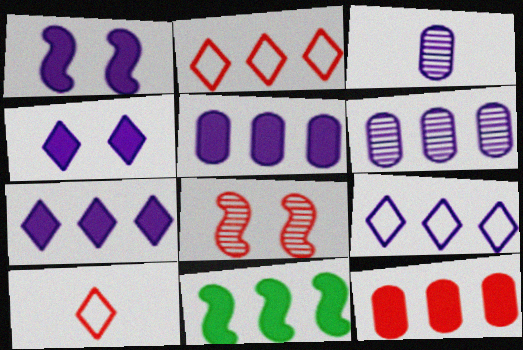[[1, 3, 9], 
[2, 6, 11], 
[7, 11, 12], 
[8, 10, 12]]